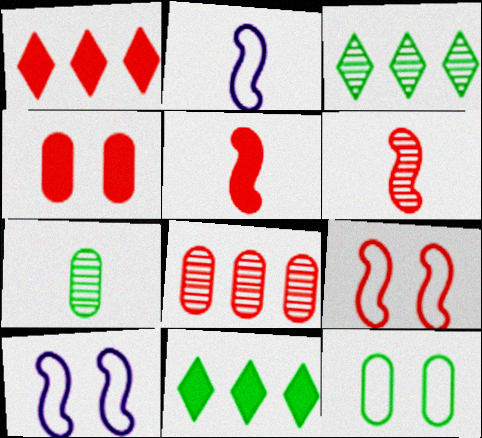[[1, 4, 5], 
[1, 7, 10], 
[2, 3, 4]]